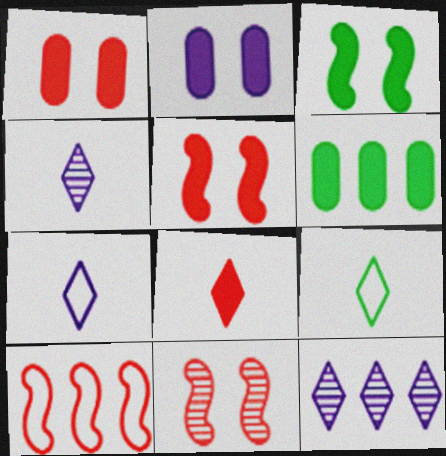[[4, 8, 9], 
[6, 7, 11], 
[6, 10, 12]]